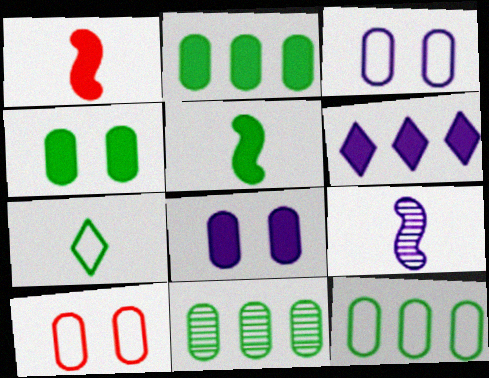[[1, 4, 6], 
[2, 11, 12], 
[3, 6, 9]]